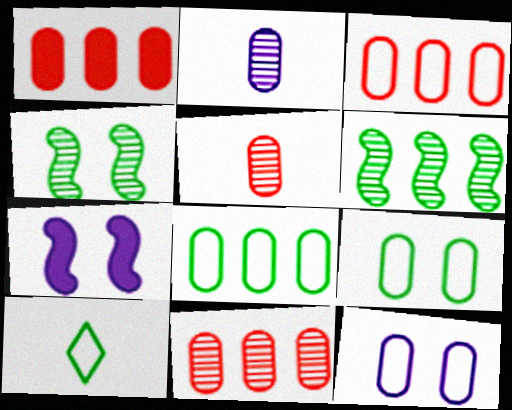[[1, 2, 9], 
[1, 3, 11], 
[7, 10, 11]]